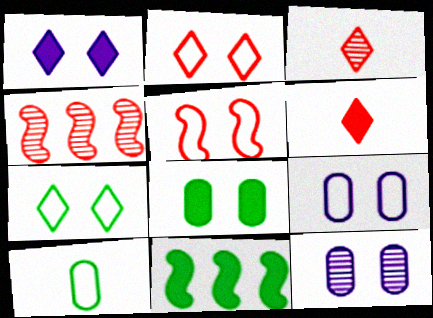[[1, 4, 10], 
[3, 9, 11], 
[5, 7, 9]]